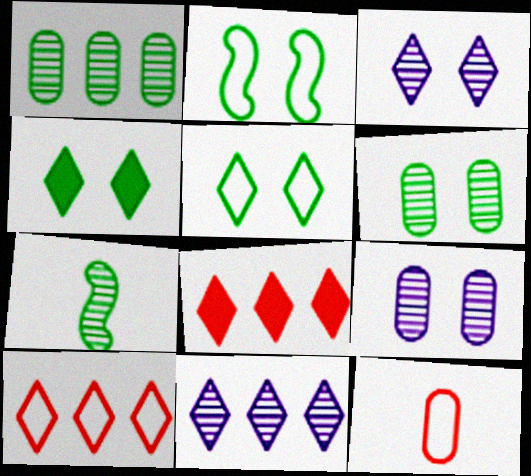[[2, 4, 6]]